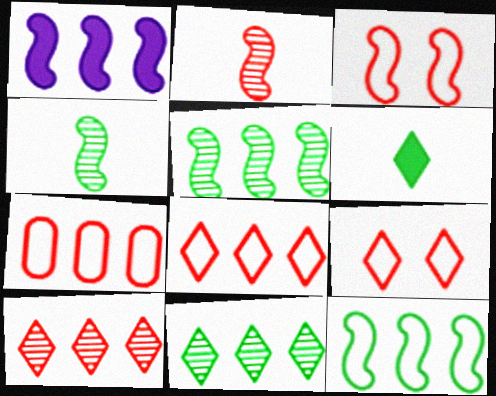[[1, 3, 4], 
[1, 7, 11]]